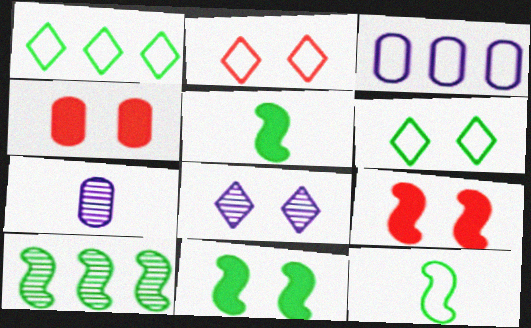[[1, 7, 9], 
[2, 3, 12], 
[10, 11, 12]]